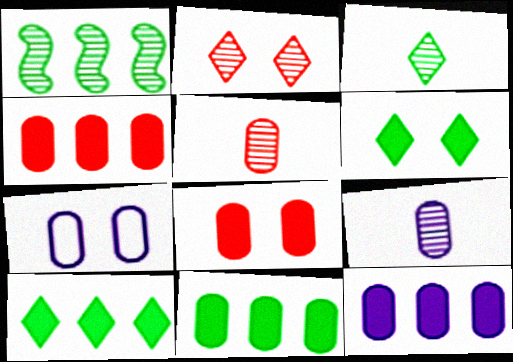[[1, 2, 9], 
[4, 11, 12], 
[5, 7, 11], 
[7, 9, 12]]